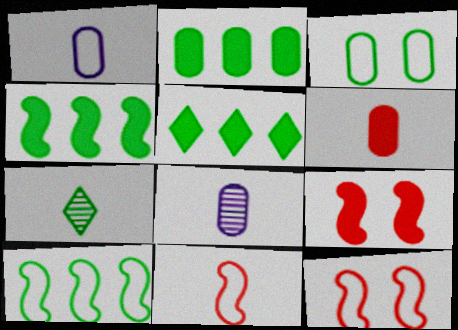[[2, 4, 5], 
[3, 4, 7], 
[5, 8, 12]]